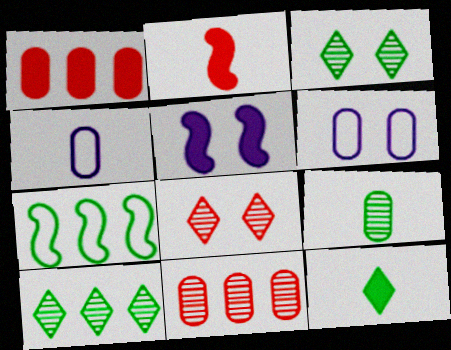[[1, 5, 12], 
[1, 6, 9], 
[2, 6, 10]]